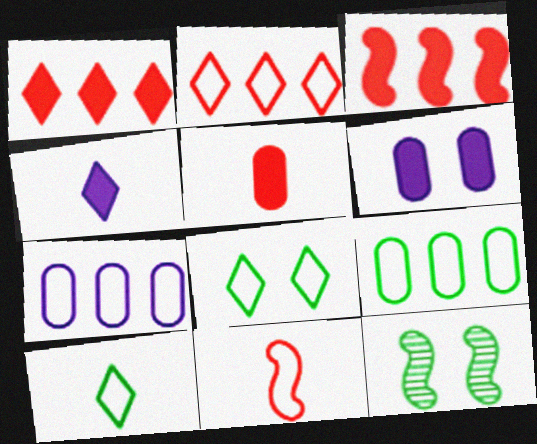[[7, 8, 11]]